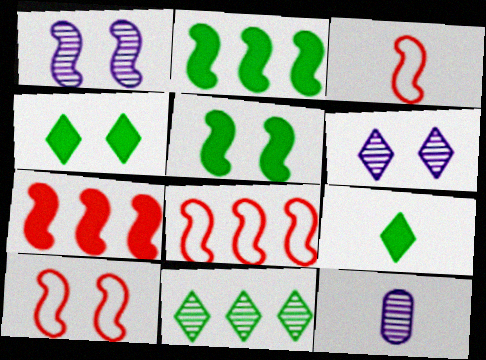[[1, 2, 3], 
[1, 5, 10], 
[3, 8, 10], 
[3, 9, 12], 
[4, 8, 12]]